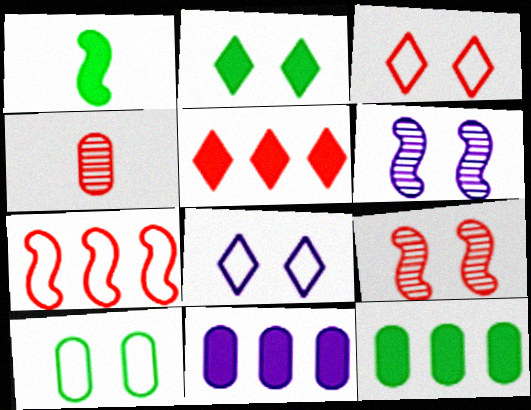[[1, 2, 12], 
[1, 6, 7], 
[4, 10, 11]]